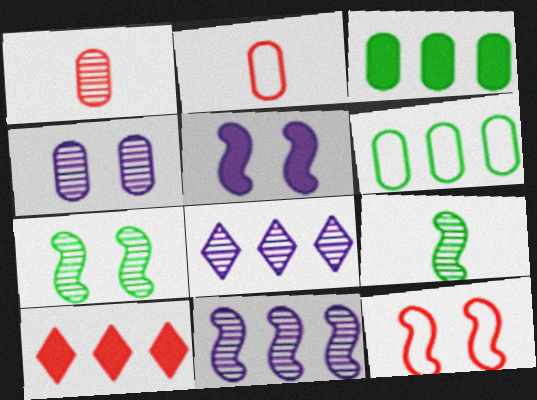[[1, 7, 8], 
[1, 10, 12], 
[2, 3, 4], 
[5, 7, 12], 
[6, 10, 11]]